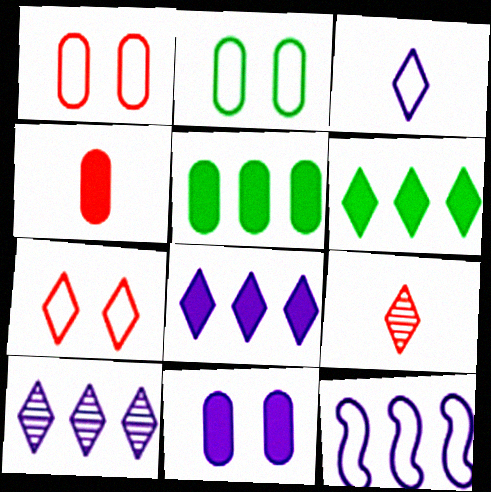[[4, 5, 11]]